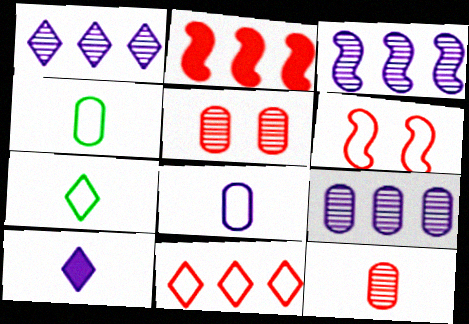[[1, 3, 9]]